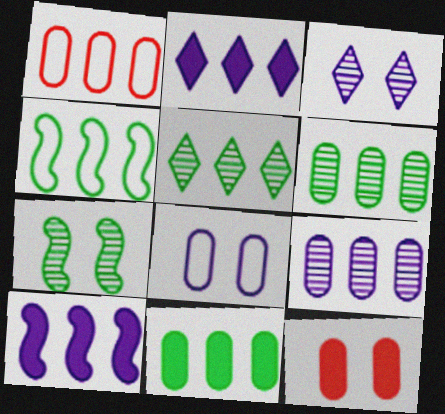[[1, 5, 10], 
[1, 9, 11], 
[4, 5, 11]]